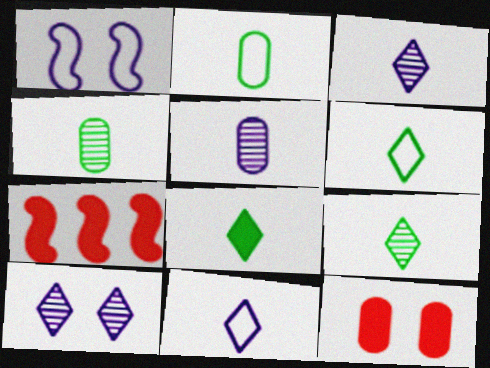[[2, 7, 10], 
[6, 8, 9]]